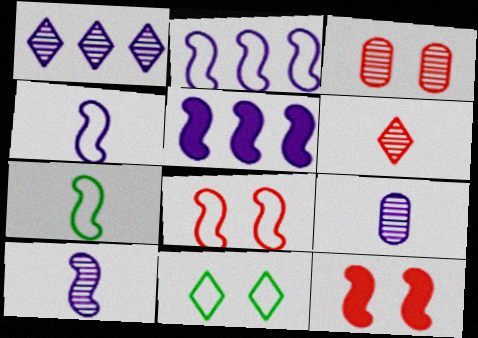[[2, 7, 8]]